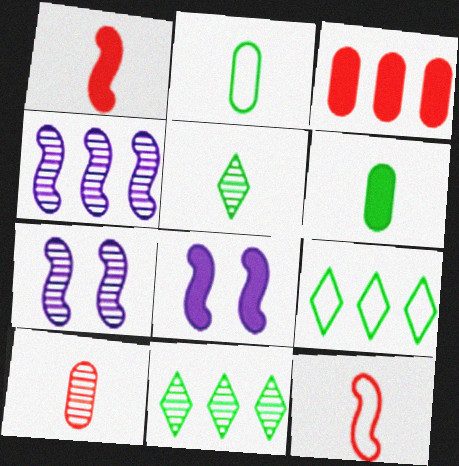[[3, 4, 9], 
[7, 10, 11], 
[8, 9, 10]]